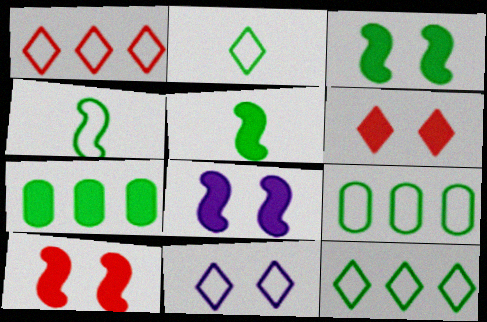[[1, 2, 11], 
[3, 8, 10]]